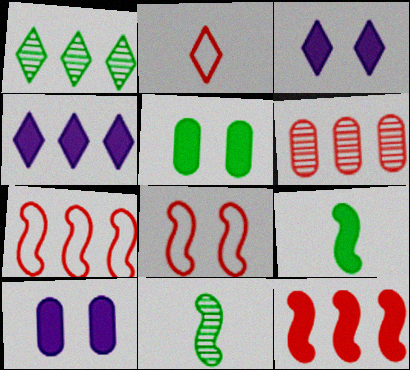[[1, 2, 3]]